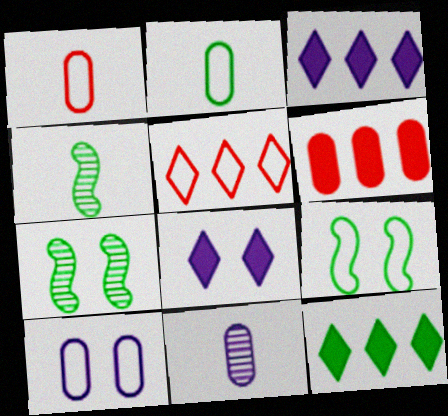[[1, 3, 7], 
[2, 7, 12]]